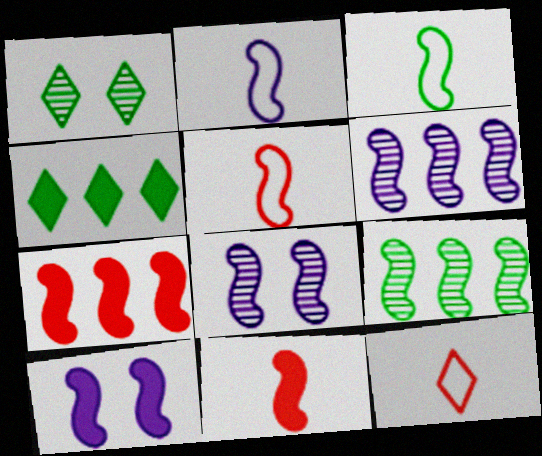[[2, 3, 5], 
[2, 6, 10], 
[3, 7, 8], 
[5, 9, 10]]